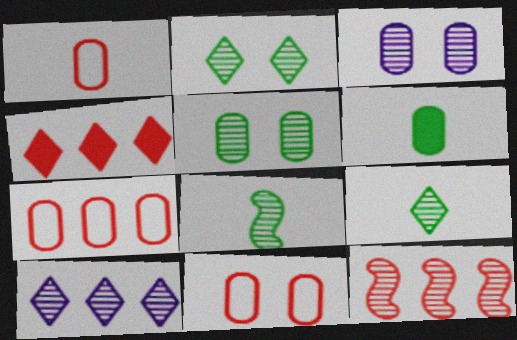[[1, 7, 11], 
[3, 6, 7], 
[3, 9, 12], 
[4, 7, 12]]